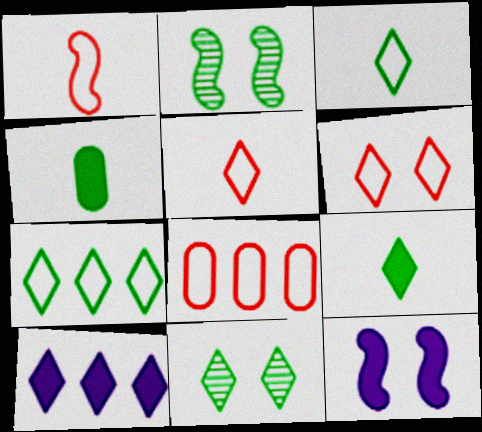[[1, 6, 8], 
[2, 4, 7], 
[5, 10, 11], 
[7, 9, 11]]